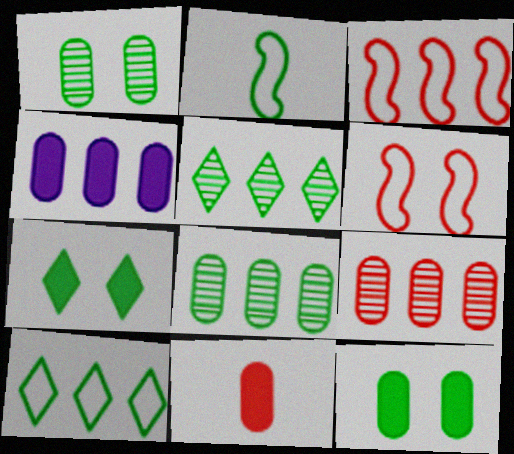[[2, 5, 12], 
[2, 7, 8], 
[3, 4, 5], 
[4, 11, 12]]